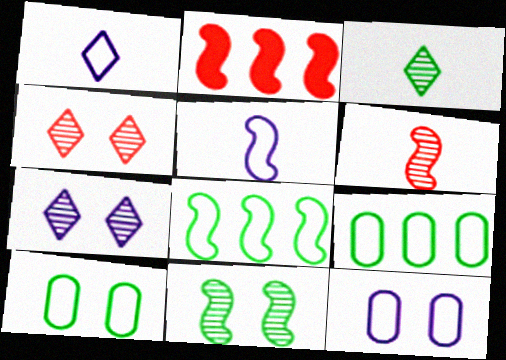[[2, 3, 12], 
[2, 5, 11]]